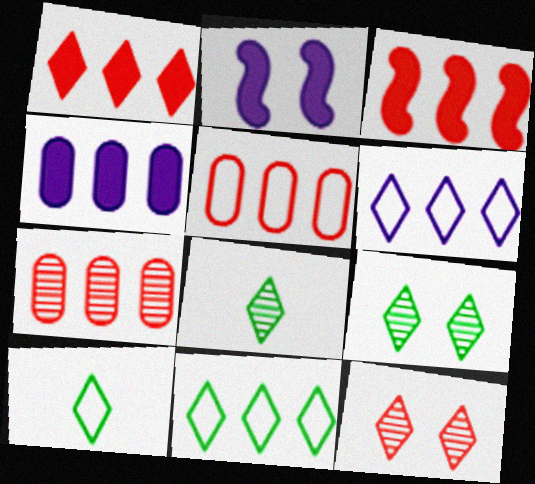[[2, 5, 8], 
[2, 7, 10]]